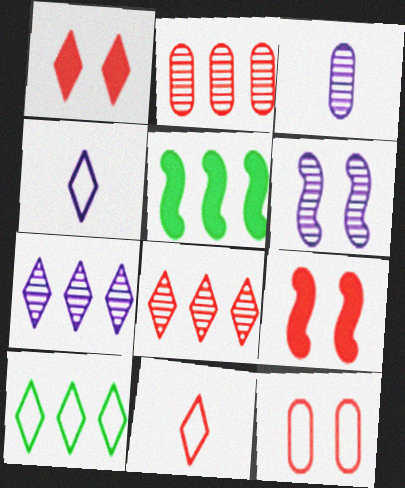[[1, 8, 11], 
[2, 9, 11], 
[3, 6, 7], 
[3, 9, 10]]